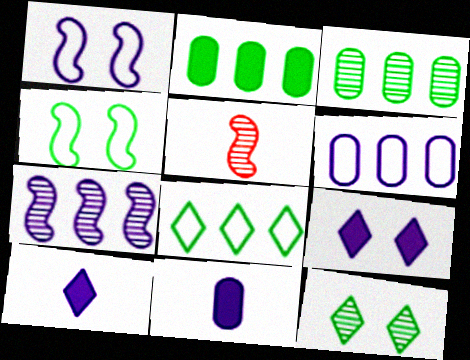[]